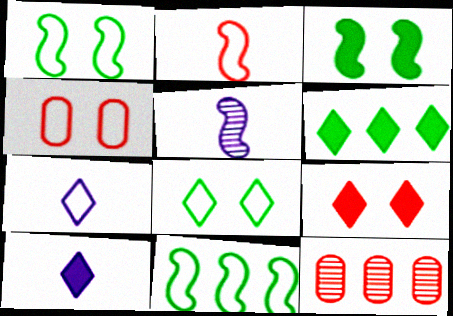[[1, 10, 12], 
[2, 9, 12], 
[3, 7, 12], 
[4, 5, 6], 
[4, 7, 11], 
[6, 9, 10]]